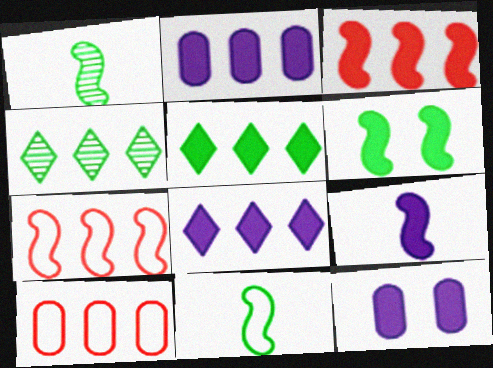[[2, 3, 5], 
[2, 4, 7], 
[3, 6, 9], 
[8, 9, 12]]